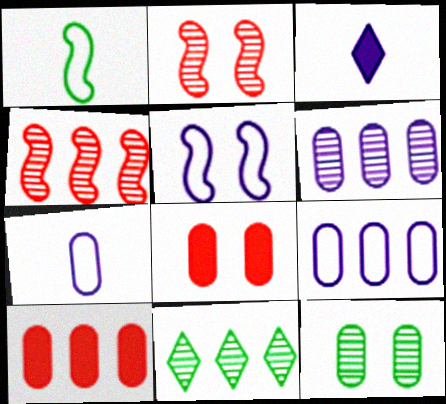[[3, 5, 6], 
[4, 6, 11], 
[7, 10, 12]]